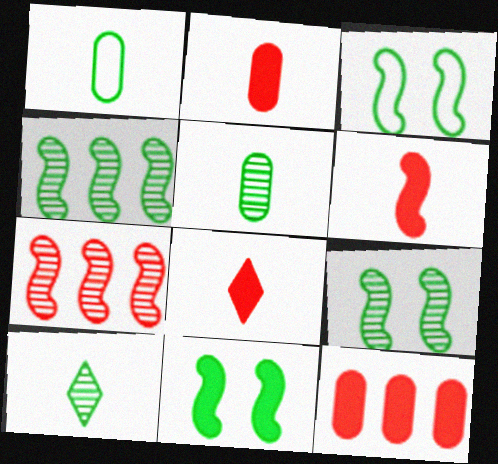[[2, 6, 8], 
[3, 9, 11]]